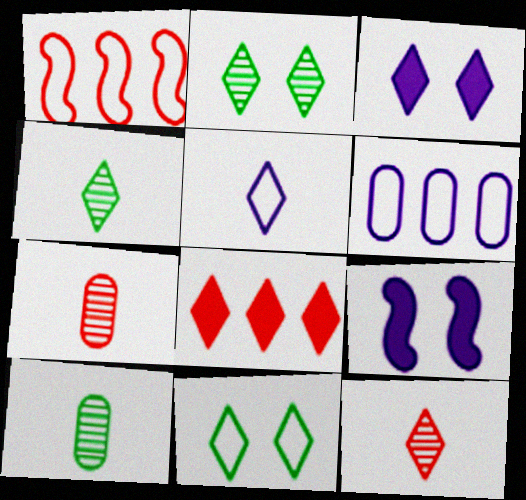[[1, 3, 10], 
[2, 5, 8]]